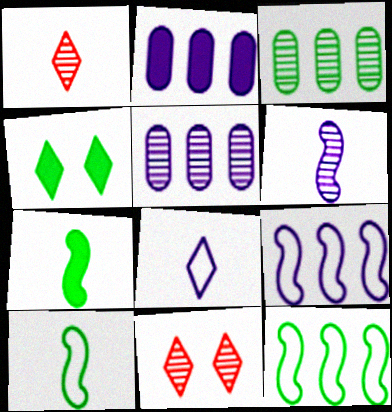[[2, 10, 11], 
[3, 4, 10], 
[3, 6, 11]]